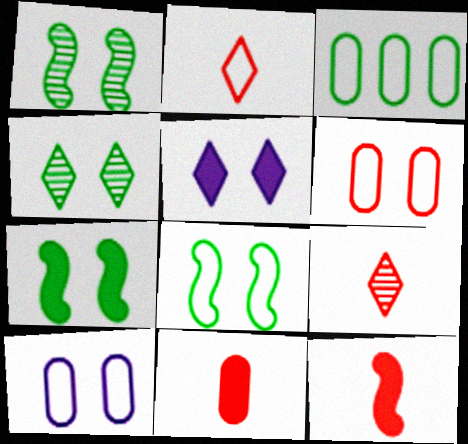[[1, 5, 6], 
[1, 7, 8]]